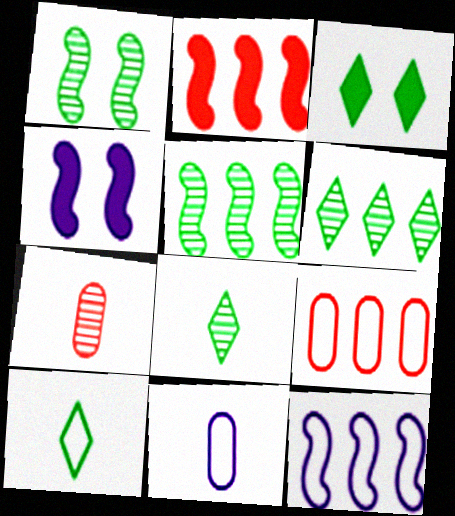[[2, 5, 12], 
[3, 6, 10], 
[3, 7, 12], 
[4, 8, 9]]